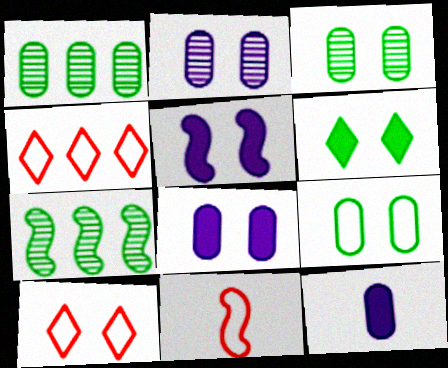[[3, 5, 10], 
[5, 7, 11], 
[7, 10, 12]]